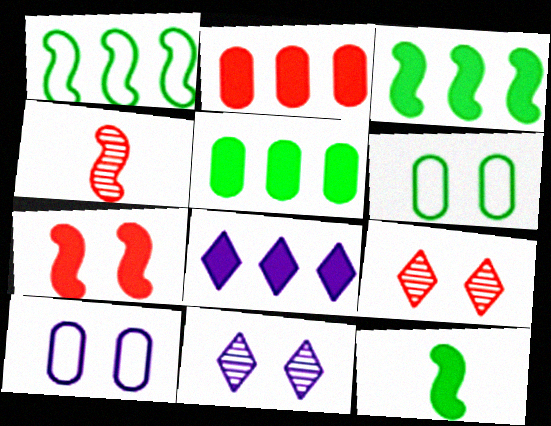[[2, 3, 8], 
[4, 6, 8], 
[6, 7, 11]]